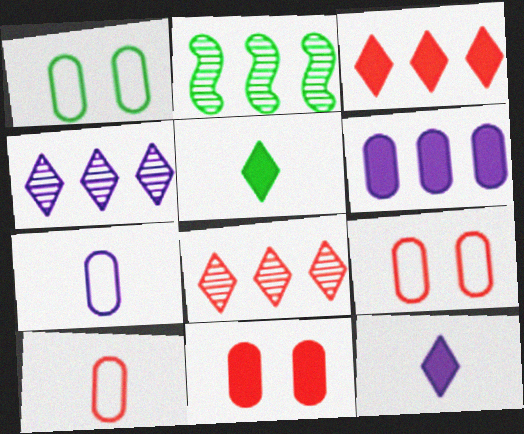[[1, 2, 5], 
[2, 9, 12]]